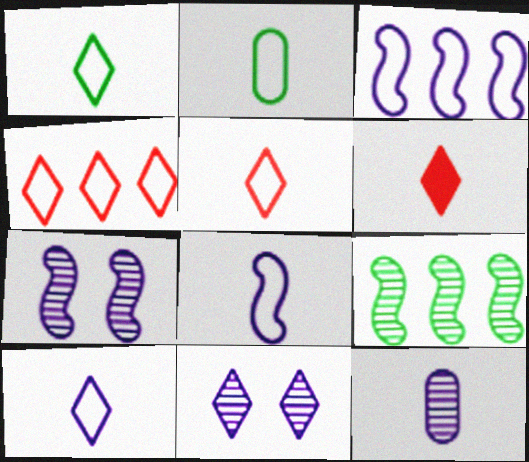[[1, 5, 10], 
[2, 5, 8]]